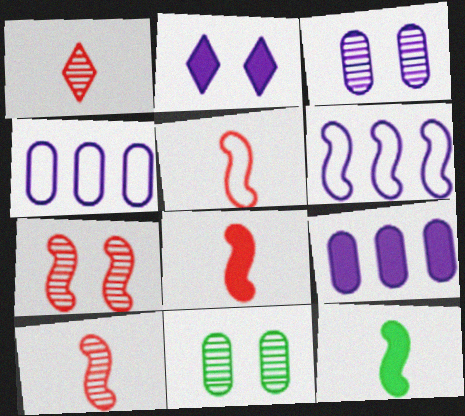[[5, 8, 10], 
[6, 7, 12]]